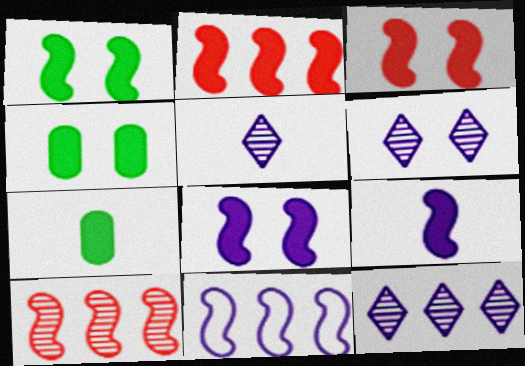[[1, 2, 9], 
[1, 3, 8], 
[5, 6, 12]]